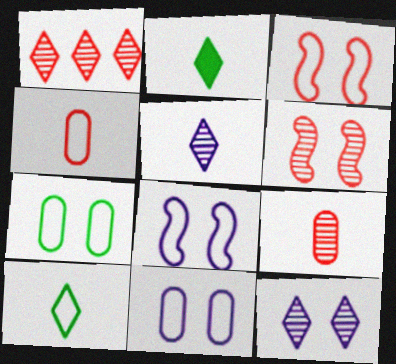[[1, 6, 9]]